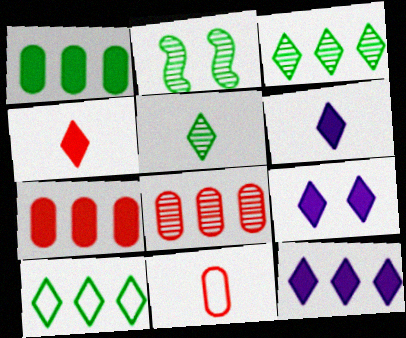[[2, 11, 12], 
[6, 9, 12]]